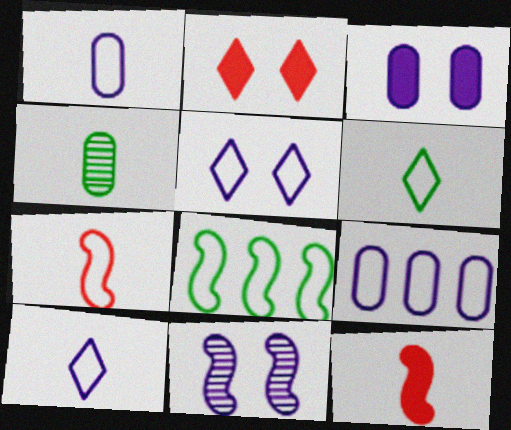[[1, 6, 7], 
[3, 5, 11], 
[4, 10, 12], 
[8, 11, 12]]